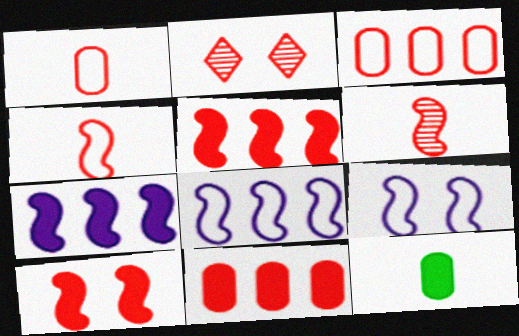[[1, 2, 5], 
[2, 4, 11], 
[2, 8, 12]]